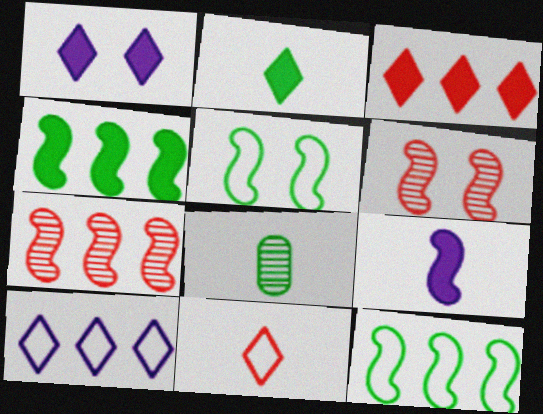[[1, 2, 3], 
[5, 7, 9], 
[6, 9, 12], 
[8, 9, 11]]